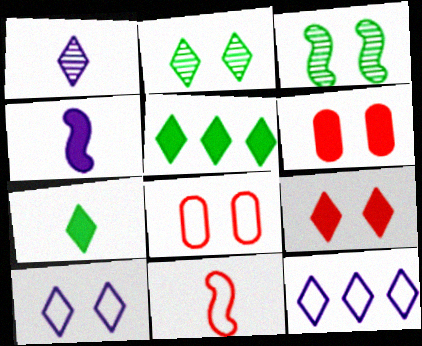[[2, 9, 10], 
[3, 6, 10], 
[4, 5, 6]]